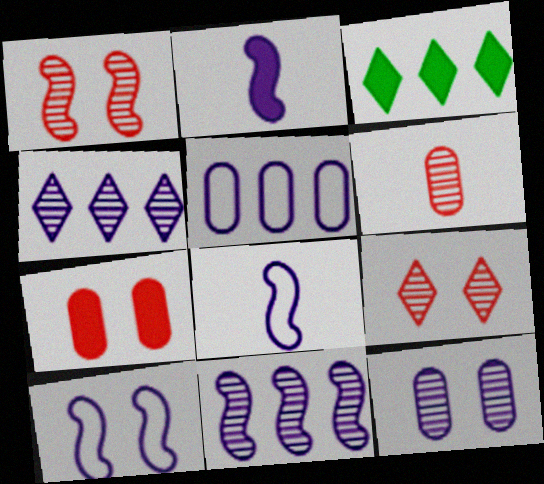[[2, 3, 7], 
[2, 10, 11], 
[3, 6, 10]]